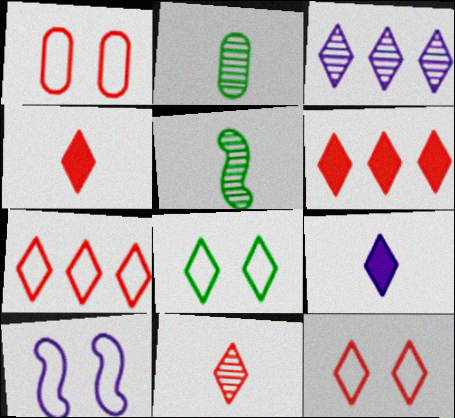[[1, 8, 10], 
[2, 6, 10], 
[3, 4, 8], 
[6, 11, 12]]